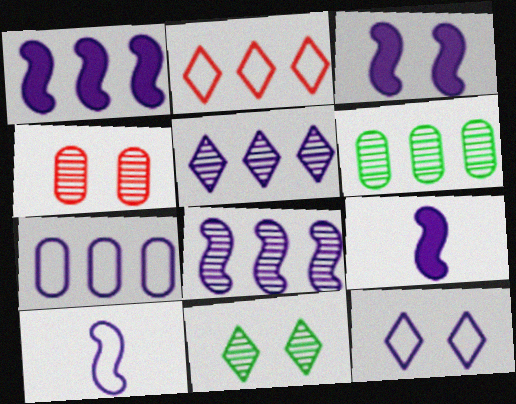[[1, 2, 6], 
[1, 3, 9], 
[1, 5, 7], 
[3, 8, 10], 
[7, 10, 12]]